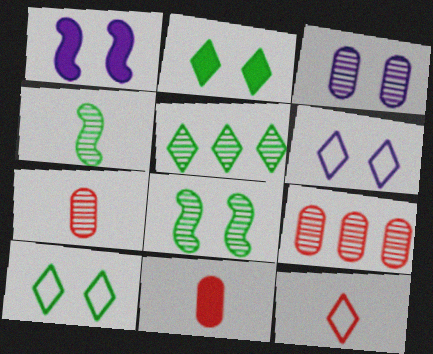[[1, 3, 6]]